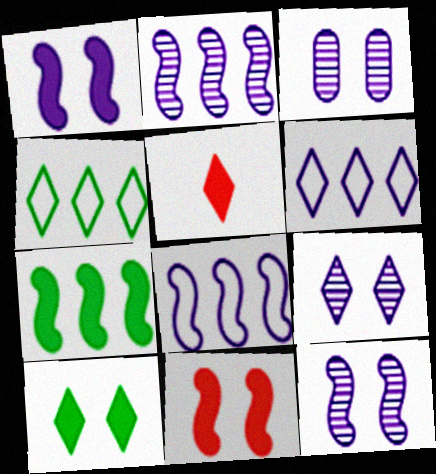[[3, 9, 12], 
[4, 5, 9]]